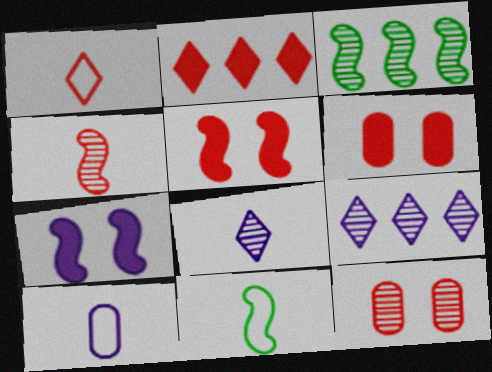[[1, 10, 11], 
[3, 8, 12], 
[6, 9, 11], 
[7, 9, 10]]